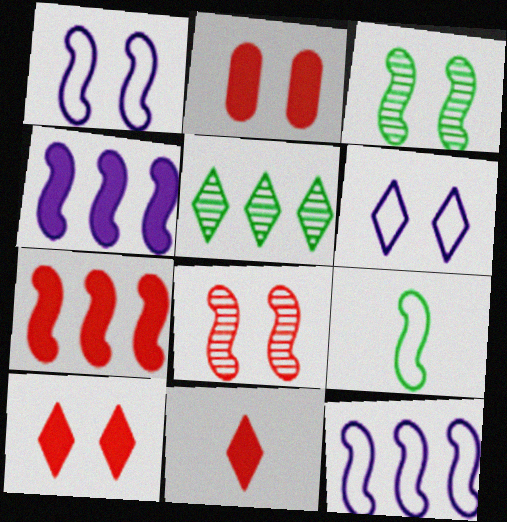[[2, 3, 6], 
[2, 7, 11], 
[4, 8, 9], 
[5, 6, 11]]